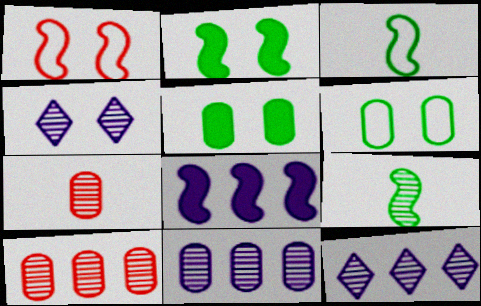[[1, 4, 5], 
[1, 8, 9], 
[4, 9, 10]]